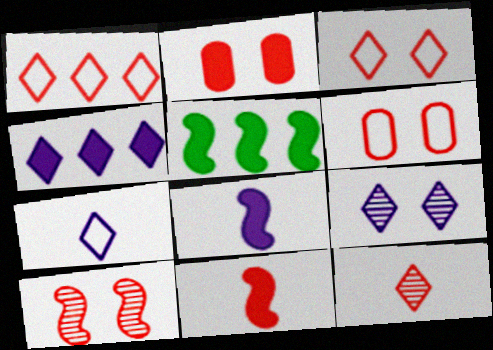[[2, 3, 10], 
[4, 7, 9]]